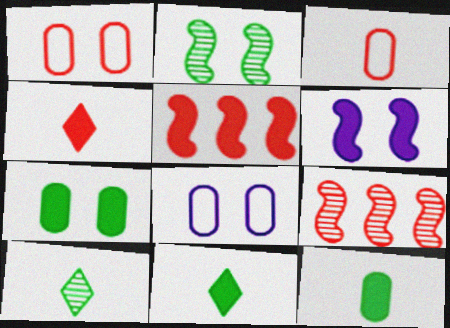[[1, 4, 9], 
[5, 8, 10], 
[8, 9, 11]]